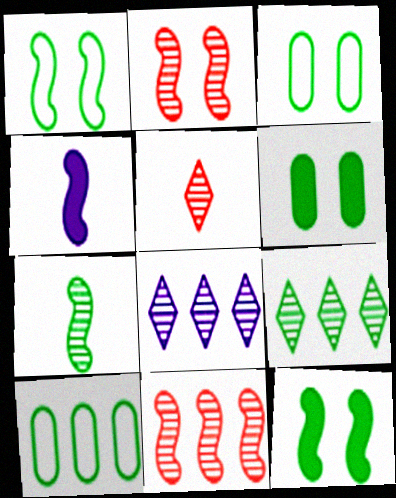[[1, 4, 11]]